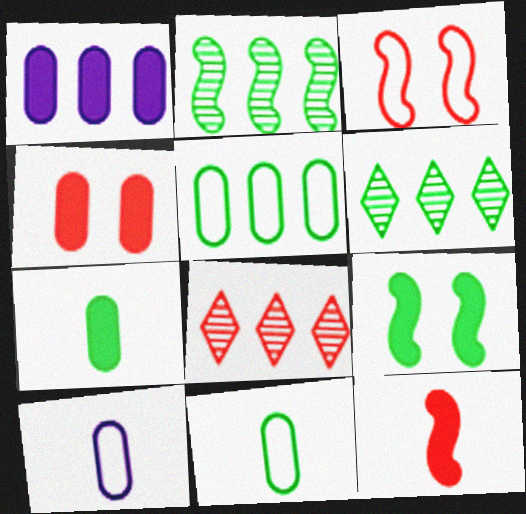[[1, 4, 7], 
[6, 9, 11], 
[8, 9, 10]]